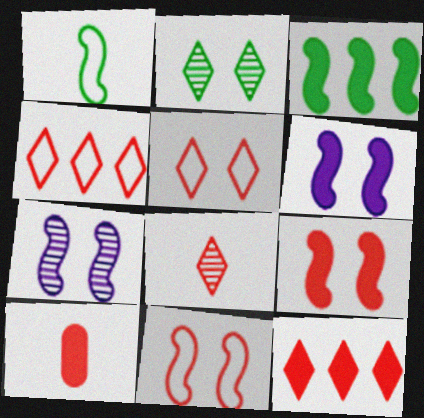[[5, 8, 12], 
[9, 10, 12]]